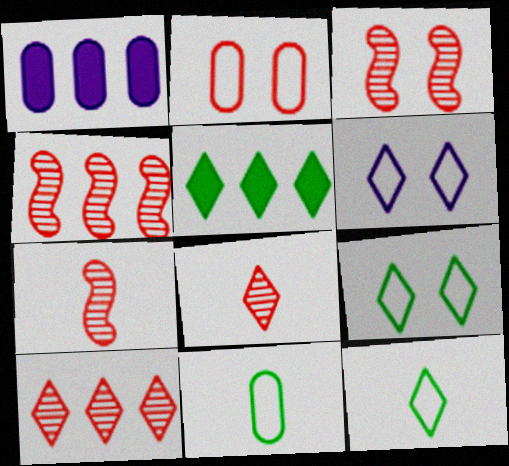[[1, 3, 12], 
[1, 7, 9], 
[3, 4, 7], 
[5, 6, 8]]